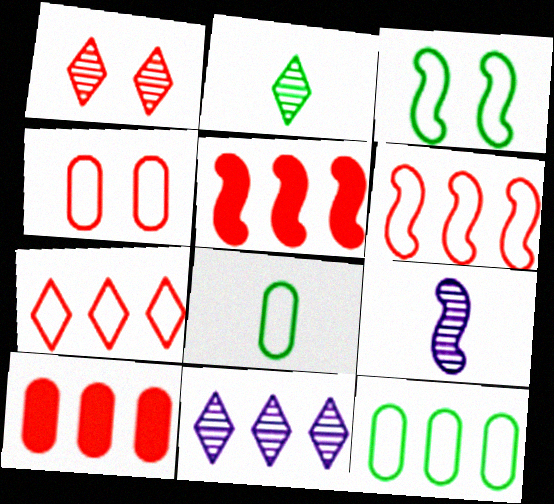[[1, 2, 11], 
[3, 5, 9], 
[5, 11, 12]]